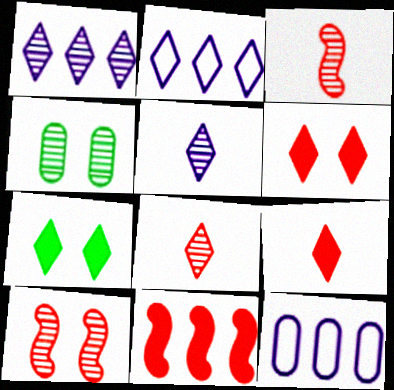[[1, 3, 4], 
[2, 7, 8], 
[3, 7, 12]]